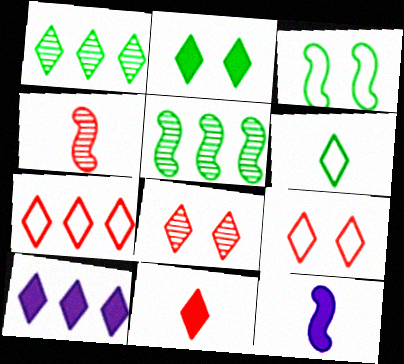[[1, 2, 6], 
[1, 7, 10], 
[2, 10, 11], 
[6, 8, 10], 
[7, 8, 11]]